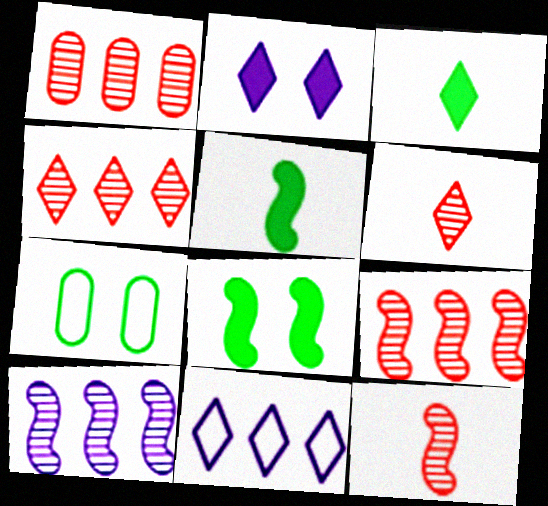[[1, 4, 9]]